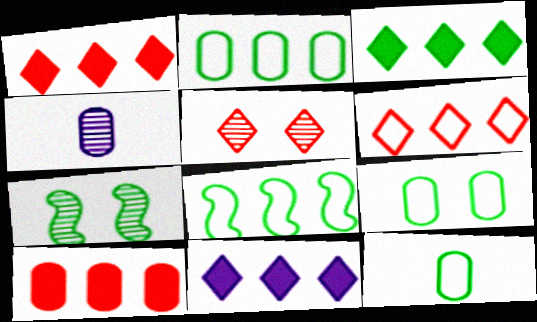[[1, 3, 11], 
[2, 9, 12], 
[3, 7, 12], 
[4, 9, 10]]